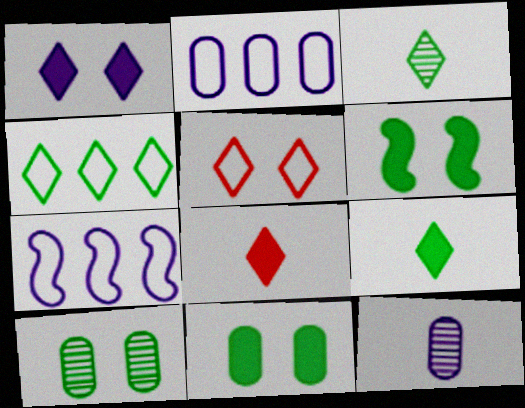[[1, 7, 12], 
[7, 8, 10]]